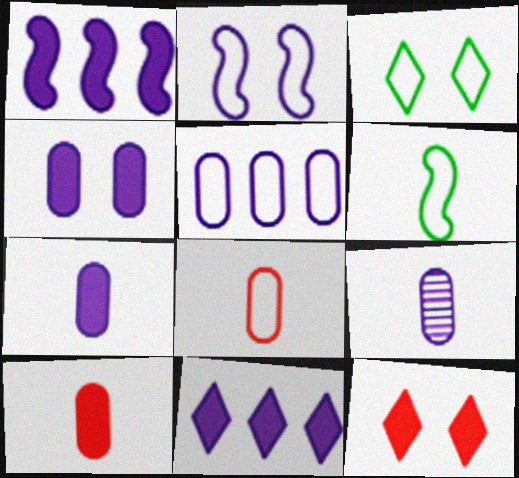[[2, 9, 11], 
[4, 5, 9]]